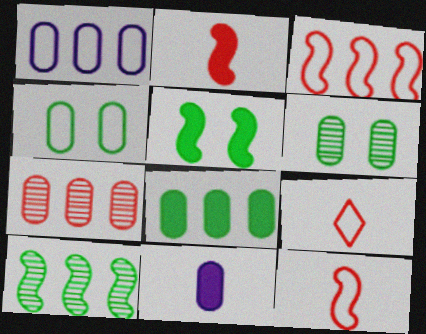[[1, 7, 8], 
[4, 7, 11]]